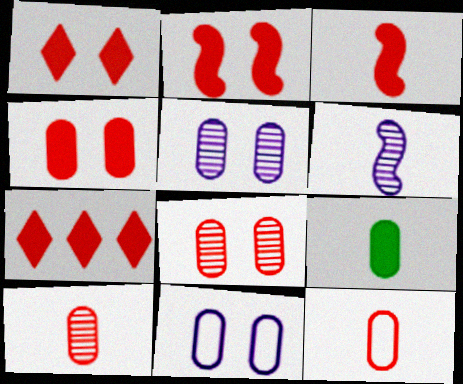[[1, 2, 4], 
[3, 4, 7]]